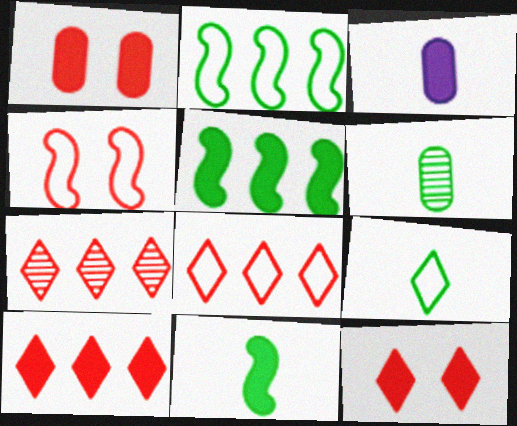[[3, 5, 12], 
[6, 9, 11], 
[7, 8, 10]]